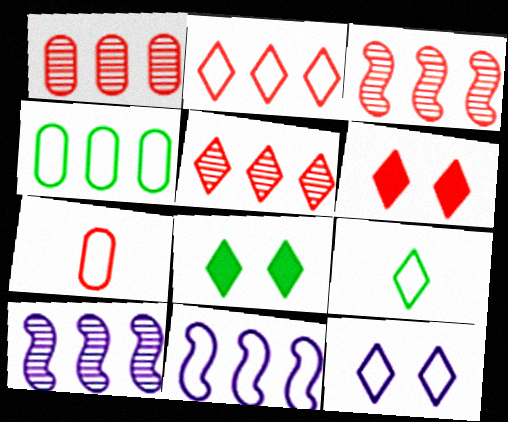[[1, 3, 5], 
[2, 4, 11], 
[2, 9, 12], 
[3, 6, 7], 
[7, 8, 10]]